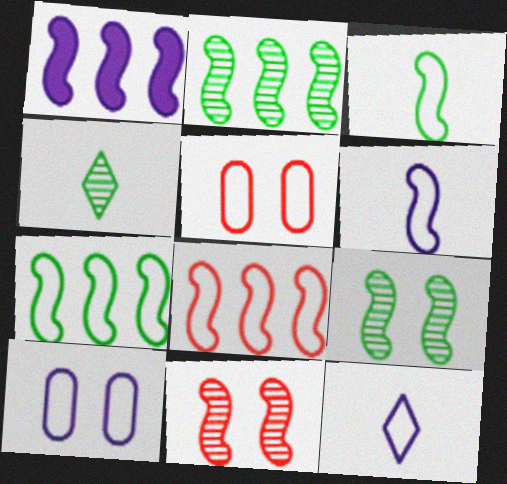[[1, 2, 8], 
[1, 3, 11], 
[1, 4, 5], 
[5, 7, 12]]